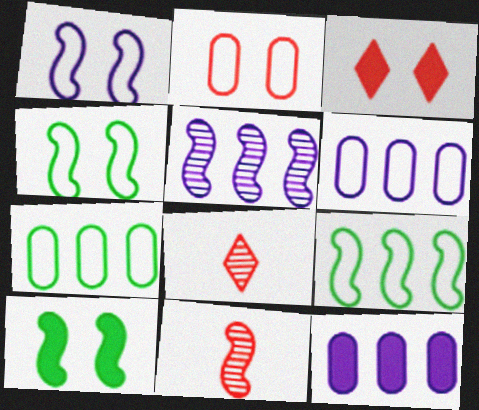[[4, 8, 12], 
[6, 8, 10]]